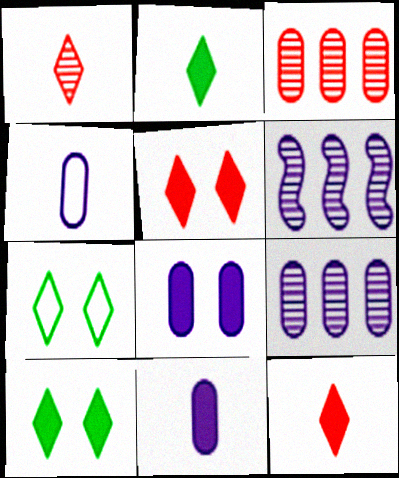[[4, 8, 9]]